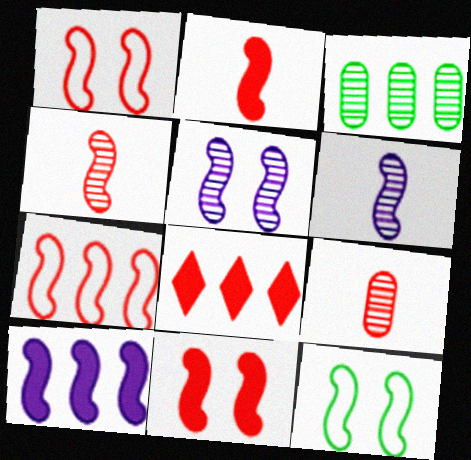[[1, 8, 9], 
[4, 7, 11], 
[4, 10, 12], 
[5, 11, 12]]